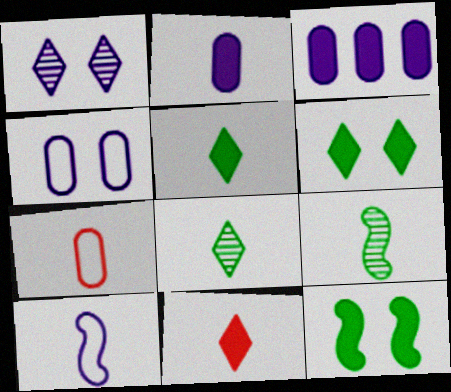[[1, 3, 10], 
[3, 11, 12]]